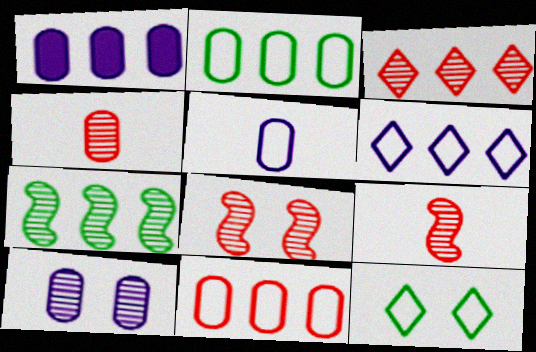[[1, 5, 10], 
[1, 9, 12], 
[3, 4, 8]]